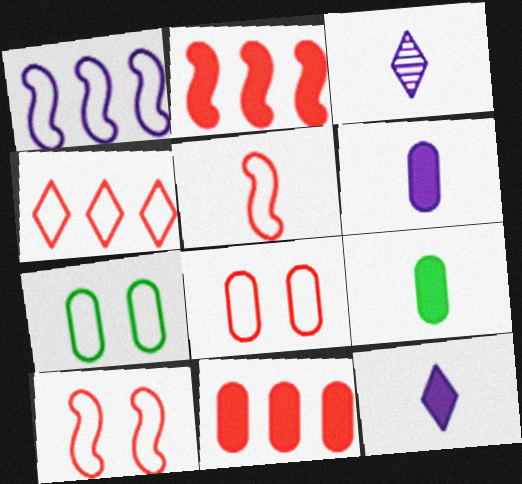[[2, 3, 7], 
[3, 5, 9], 
[4, 5, 8]]